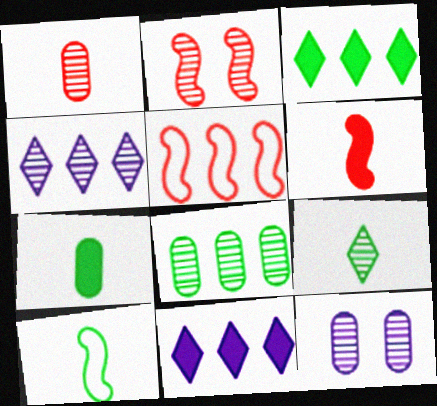[[1, 8, 12], 
[2, 5, 6], 
[5, 8, 11], 
[7, 9, 10]]